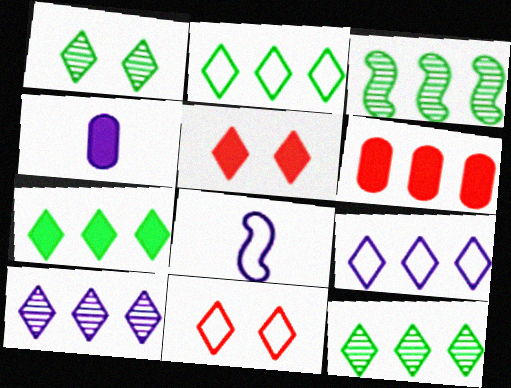[[1, 6, 8], 
[2, 7, 12], 
[3, 4, 11], 
[3, 6, 9]]